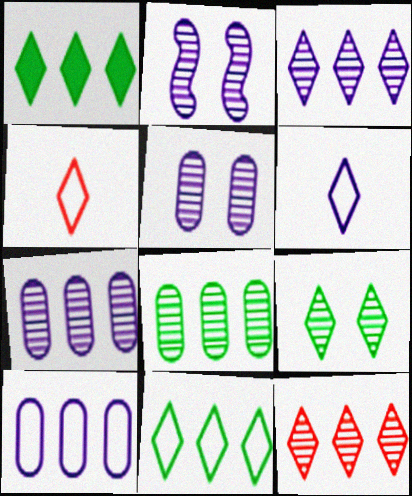[]